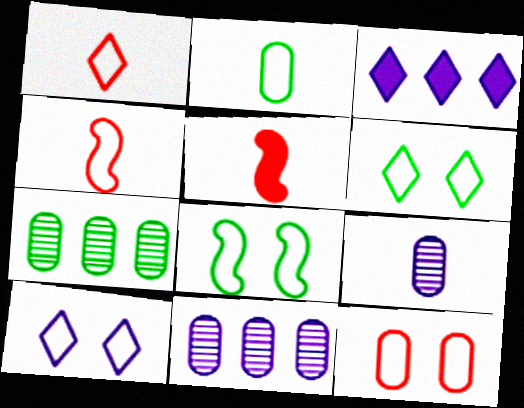[[5, 6, 11], 
[5, 7, 10], 
[8, 10, 12]]